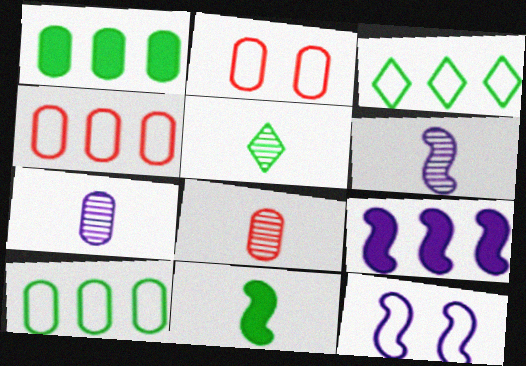[[1, 2, 7], 
[2, 5, 9], 
[5, 6, 8], 
[6, 9, 12]]